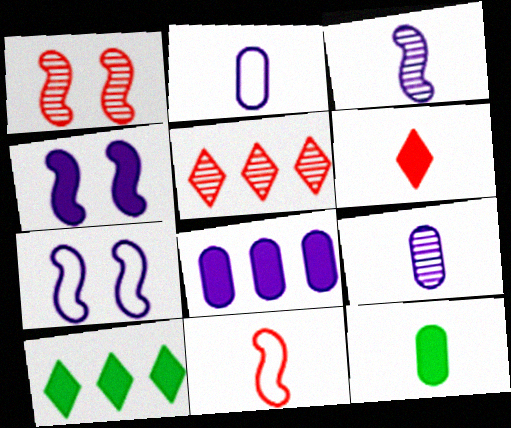[[1, 2, 10], 
[5, 7, 12]]